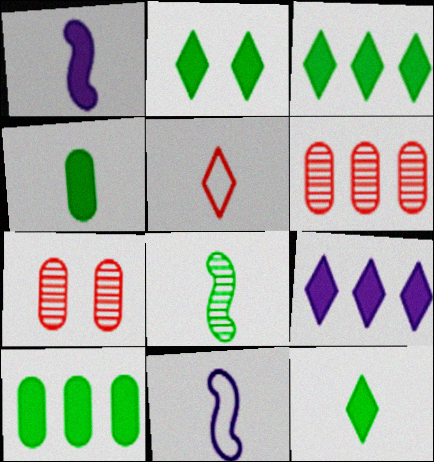[[2, 3, 12], 
[2, 6, 11], 
[3, 7, 11]]